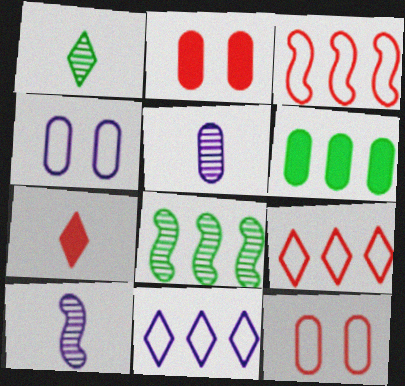[[4, 7, 8], 
[5, 6, 12]]